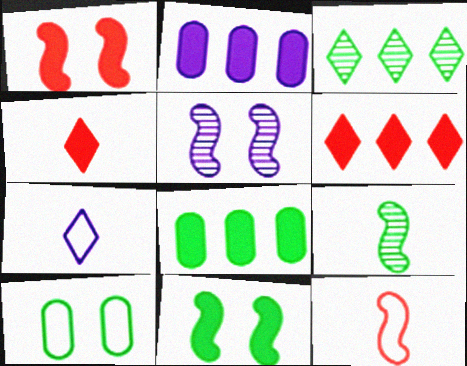[[2, 4, 11], 
[2, 5, 7]]